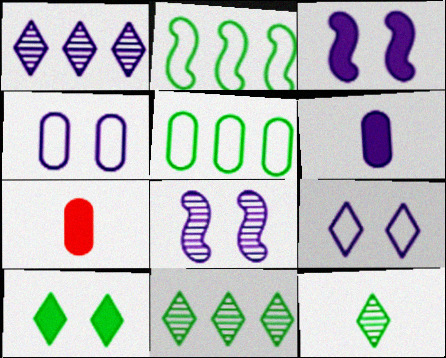[]